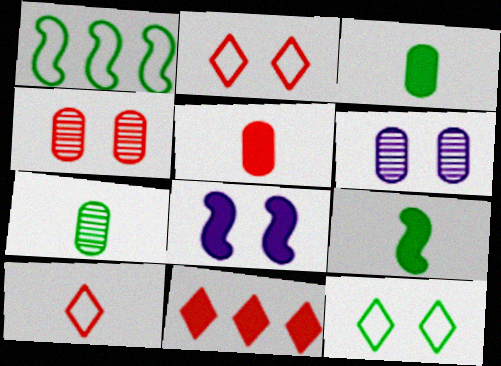[[3, 8, 11], 
[4, 8, 12]]